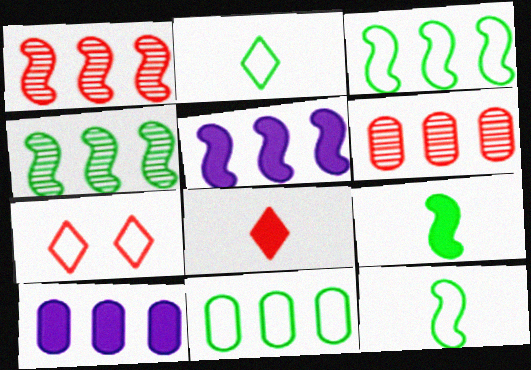[[1, 3, 5], 
[6, 10, 11]]